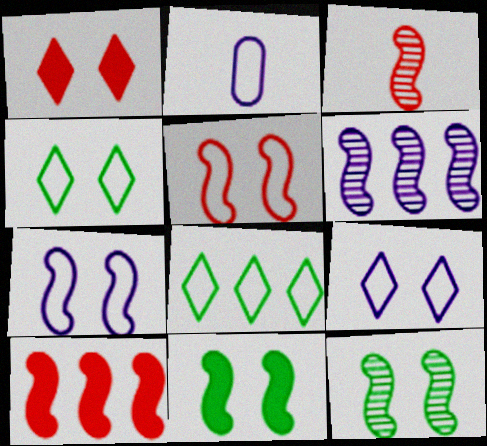[[2, 5, 8], 
[3, 5, 10], 
[3, 6, 12]]